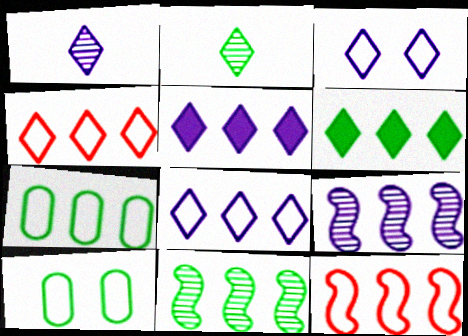[[1, 3, 5], 
[6, 7, 11], 
[7, 8, 12]]